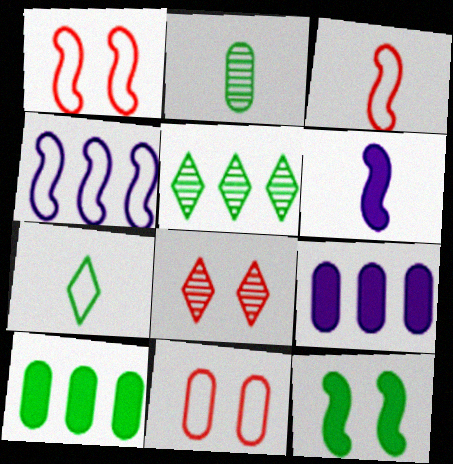[[2, 9, 11], 
[4, 7, 11], 
[5, 6, 11]]